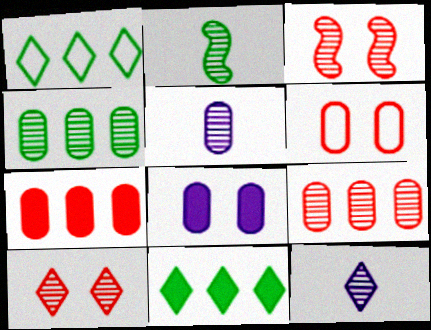[[3, 4, 12]]